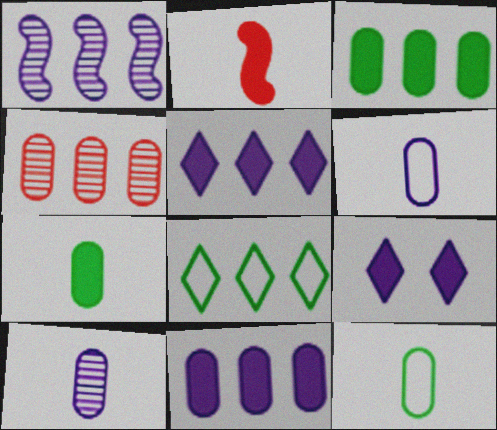[[1, 6, 9], 
[2, 3, 9]]